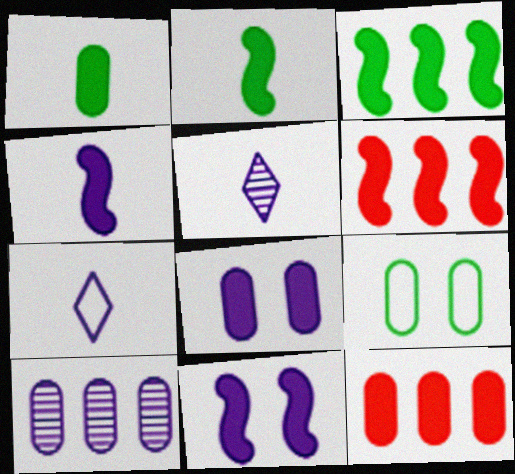[[1, 8, 12], 
[2, 6, 11], 
[5, 6, 9], 
[7, 10, 11]]